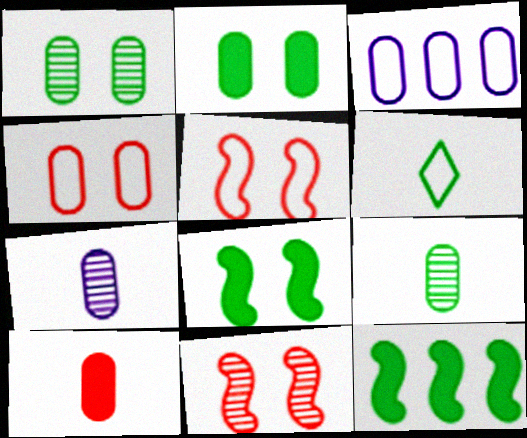[[1, 3, 10], 
[1, 6, 12], 
[3, 5, 6]]